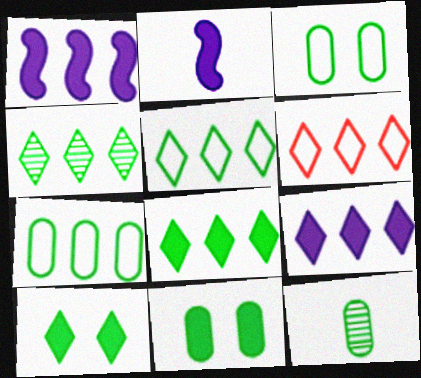[[4, 5, 8], 
[4, 6, 9], 
[7, 11, 12]]